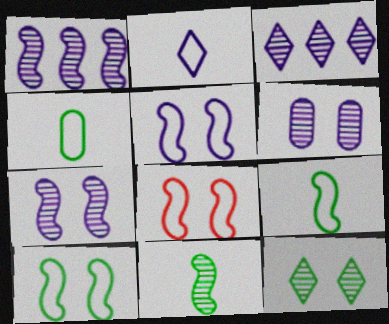[[5, 8, 10]]